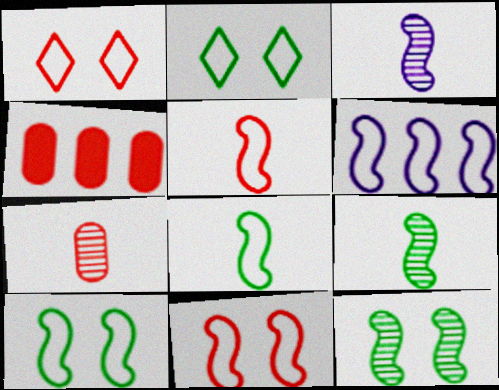[[2, 3, 4], 
[5, 6, 10], 
[6, 8, 11]]